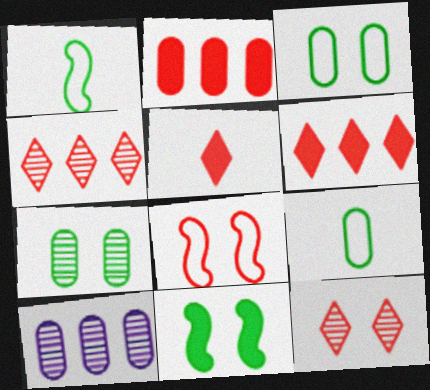[]